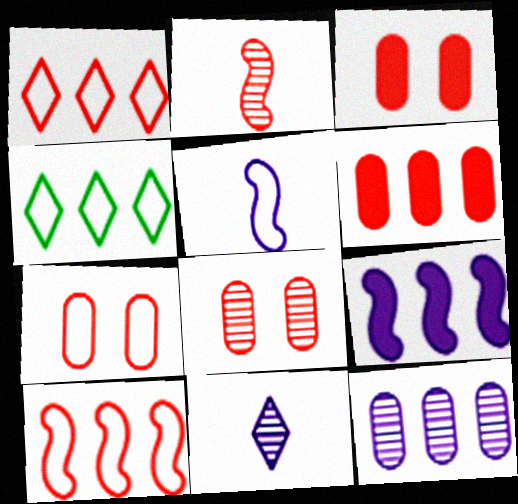[[1, 2, 3], 
[3, 7, 8], 
[4, 5, 7]]